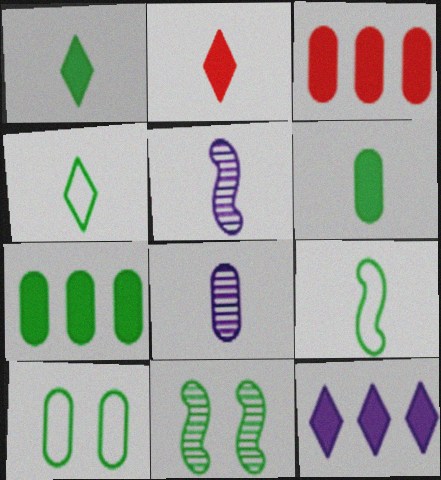[[2, 8, 9], 
[3, 8, 10], 
[4, 7, 11]]